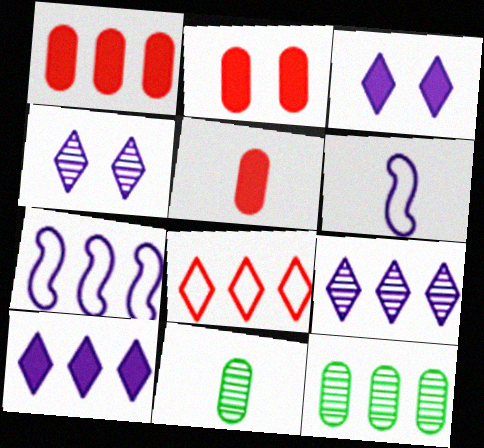[[1, 2, 5]]